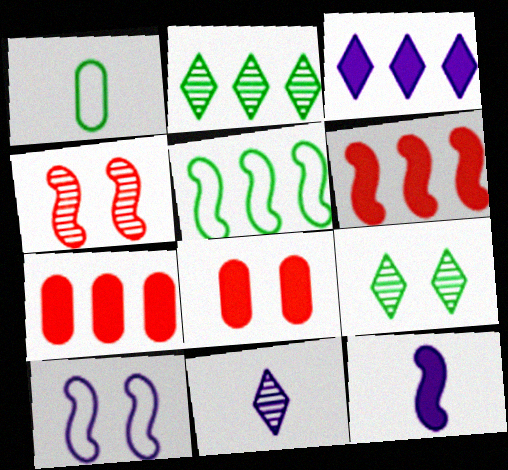[[1, 3, 4], 
[4, 5, 12], 
[5, 8, 11], 
[8, 9, 10]]